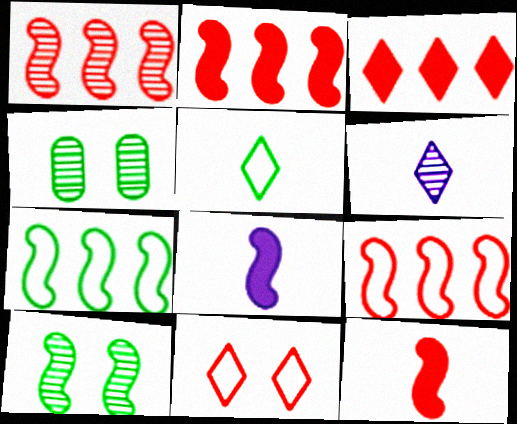[[1, 2, 9], 
[1, 4, 6], 
[8, 9, 10]]